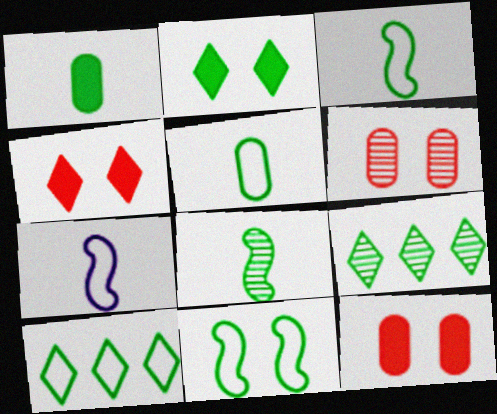[[1, 9, 11], 
[5, 10, 11], 
[7, 9, 12]]